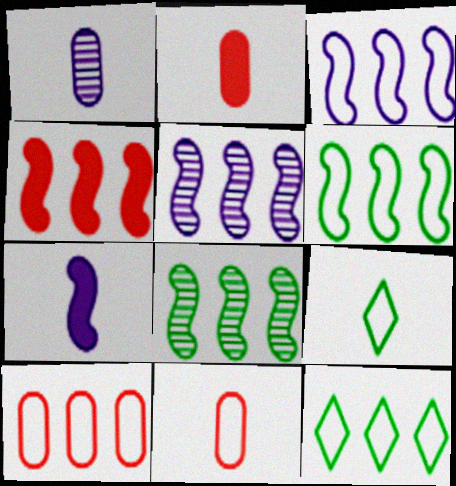[[3, 4, 8], 
[3, 10, 12], 
[4, 5, 6]]